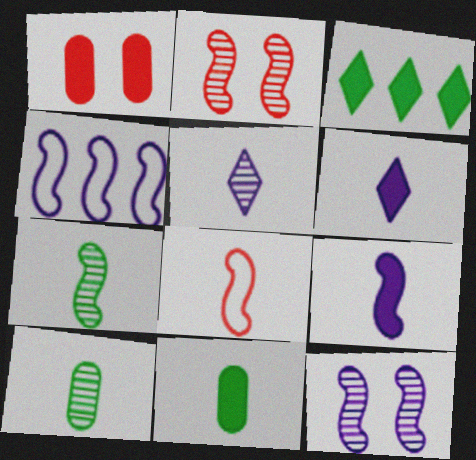[[1, 3, 9], 
[4, 9, 12], 
[5, 8, 11], 
[6, 8, 10], 
[7, 8, 9]]